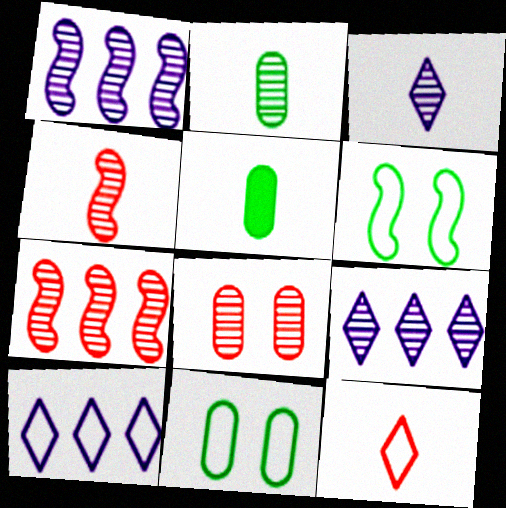[[2, 3, 4]]